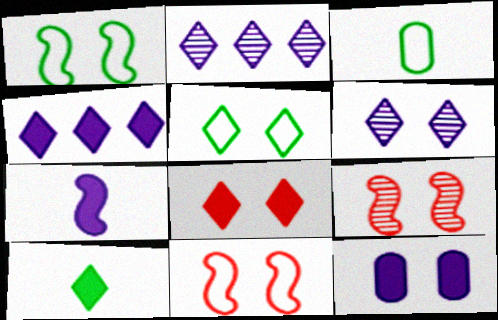[[3, 4, 9], 
[4, 7, 12], 
[4, 8, 10], 
[5, 6, 8], 
[5, 9, 12]]